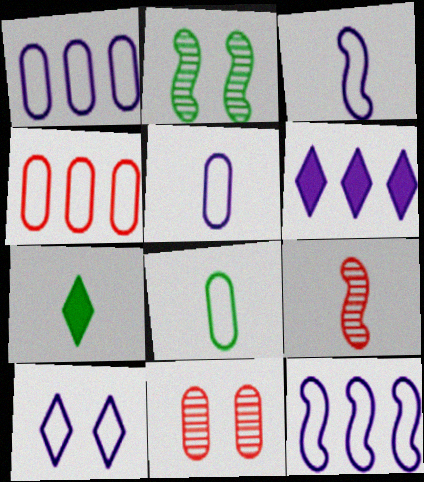[[1, 3, 10], 
[5, 7, 9], 
[5, 10, 12], 
[7, 11, 12]]